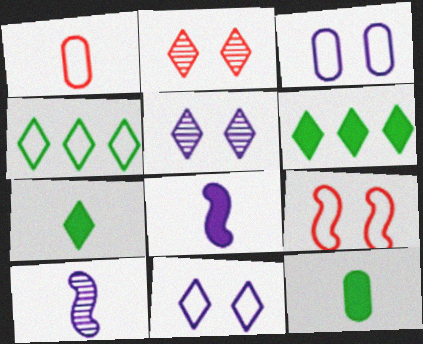[[1, 7, 10]]